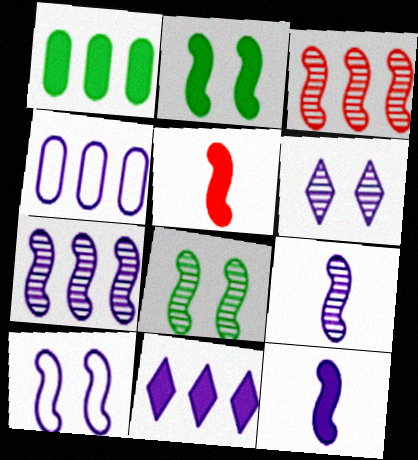[[3, 8, 9], 
[4, 6, 12], 
[4, 7, 11], 
[7, 10, 12]]